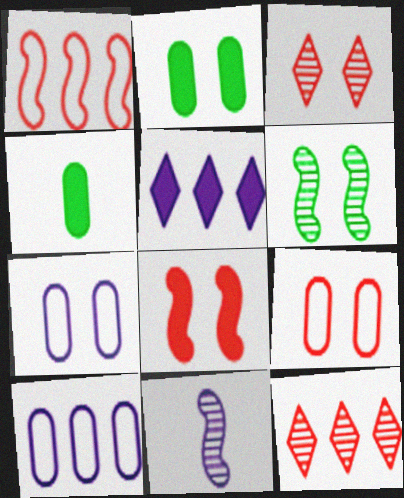[[3, 8, 9], 
[4, 5, 8], 
[5, 7, 11]]